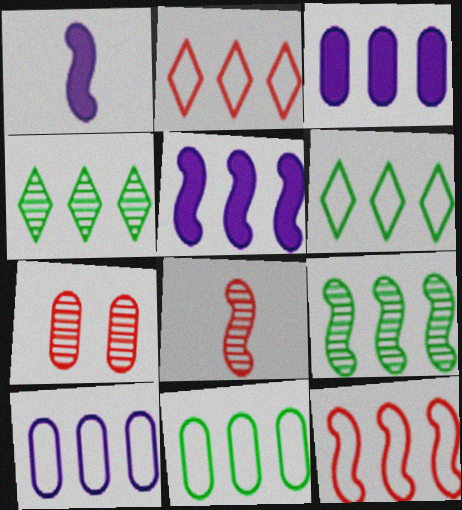[[1, 6, 7], 
[2, 3, 9], 
[3, 4, 12], 
[5, 9, 12], 
[6, 10, 12]]